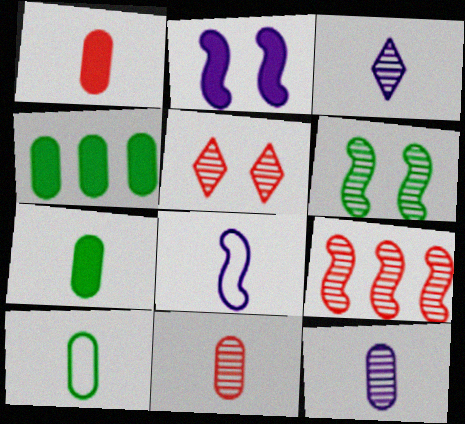[[1, 10, 12], 
[4, 5, 8], 
[5, 9, 11]]